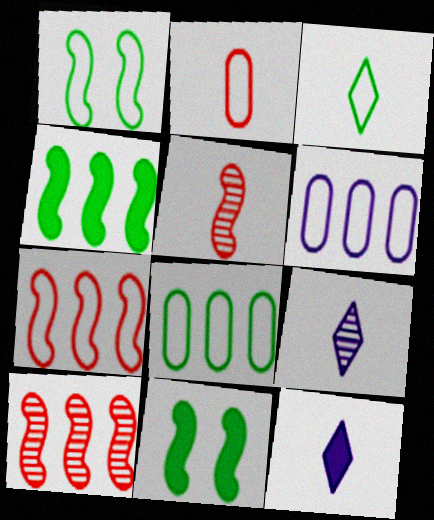[[1, 3, 8]]